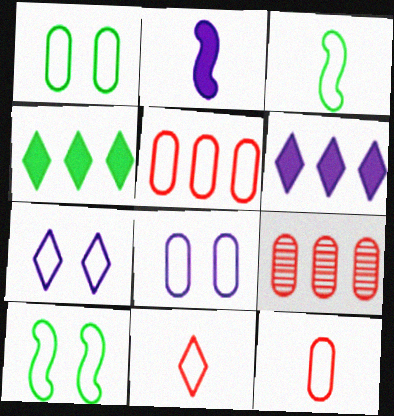[[3, 5, 7]]